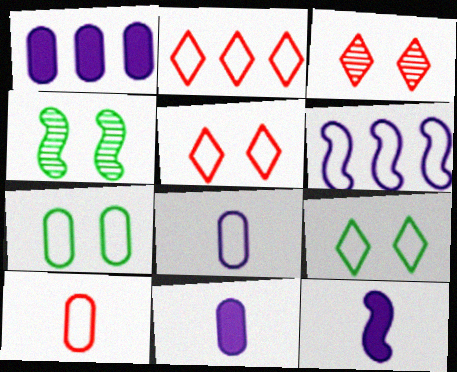[[2, 4, 11], 
[6, 9, 10]]